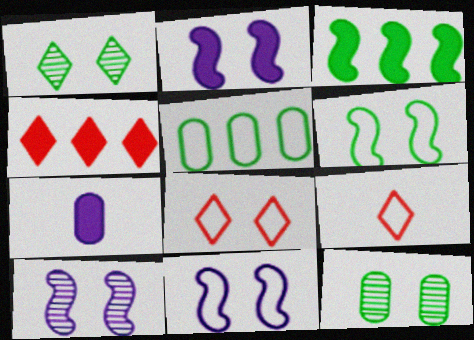[[2, 8, 12], 
[2, 10, 11], 
[5, 9, 11]]